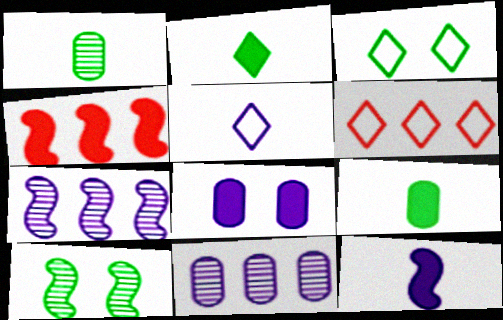[[2, 4, 8], 
[3, 5, 6], 
[5, 7, 8]]